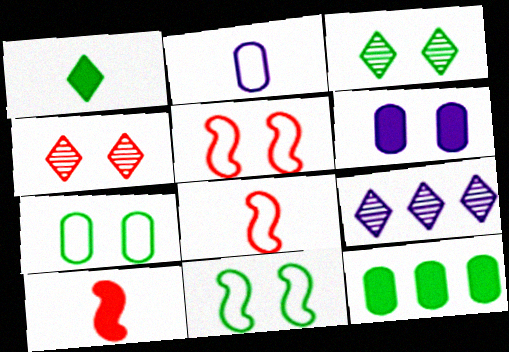[[3, 5, 6], 
[4, 6, 11], 
[7, 9, 10]]